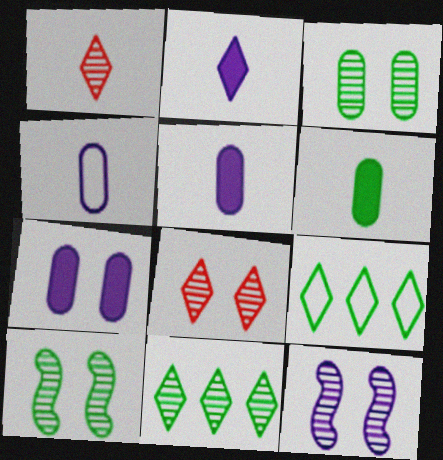[[2, 8, 9], 
[3, 8, 12], 
[6, 9, 10]]